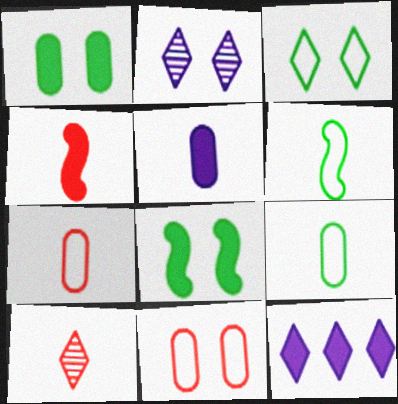[[1, 4, 12], 
[2, 8, 11], 
[3, 10, 12], 
[4, 7, 10], 
[5, 6, 10]]